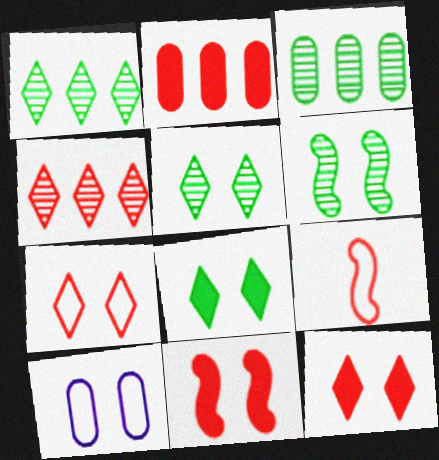[[5, 10, 11], 
[6, 10, 12]]